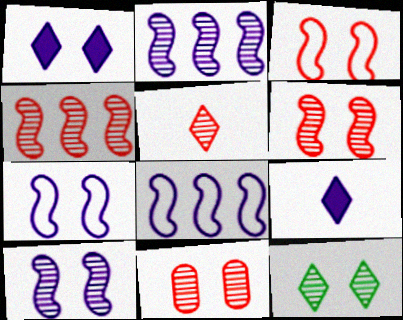[[4, 5, 11], 
[10, 11, 12]]